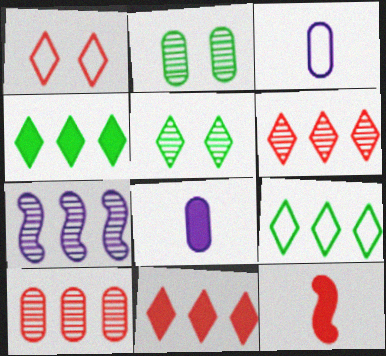[[1, 10, 12]]